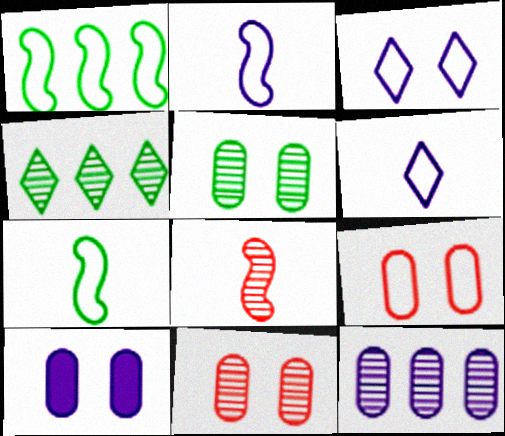[[1, 6, 9], 
[5, 9, 10]]